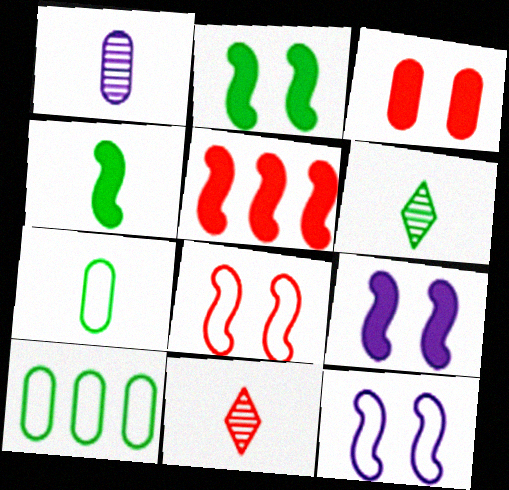[[1, 3, 10], 
[2, 6, 10], 
[4, 5, 9], 
[4, 6, 7], 
[9, 10, 11]]